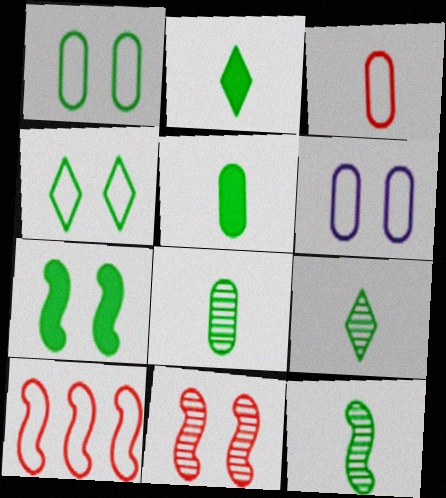[[8, 9, 12]]